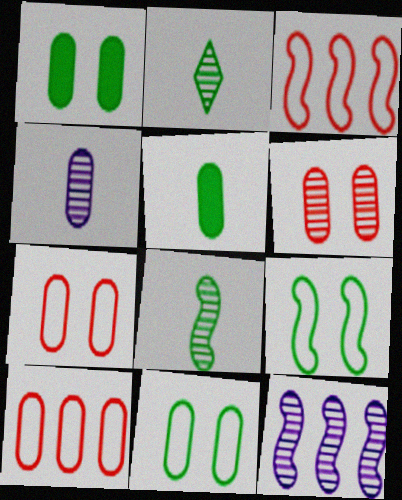[[1, 4, 10], 
[2, 6, 12]]